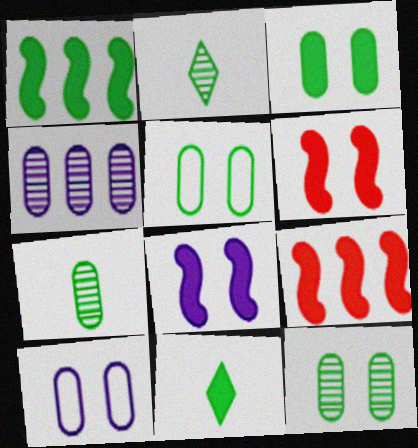[[1, 2, 5], 
[1, 3, 11], 
[2, 9, 10], 
[3, 5, 12]]